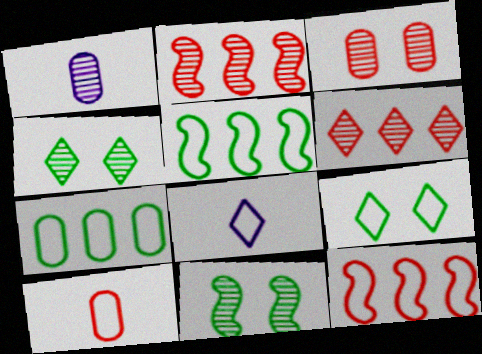[[1, 2, 4], 
[1, 6, 11]]